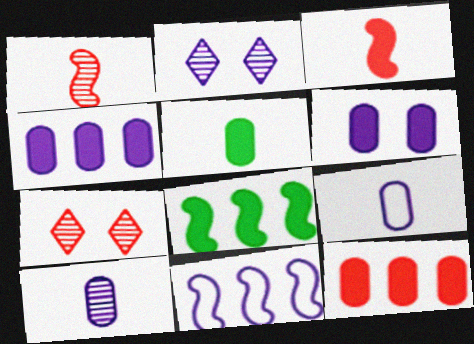[[5, 6, 12], 
[5, 7, 11], 
[7, 8, 9]]